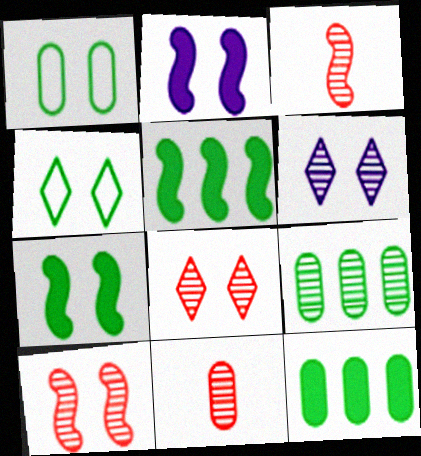[[1, 2, 8], 
[3, 6, 9]]